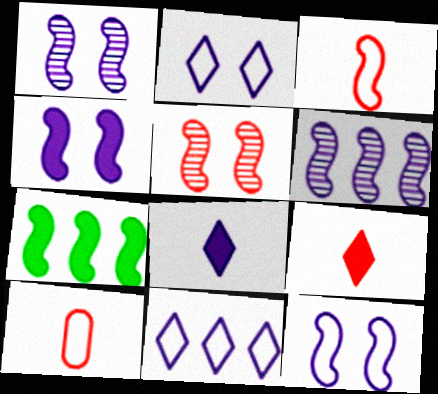[[1, 3, 7], 
[1, 4, 12]]